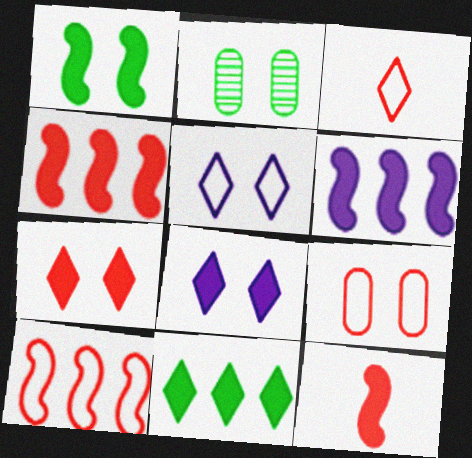[[1, 6, 12], 
[2, 3, 6], 
[3, 9, 10]]